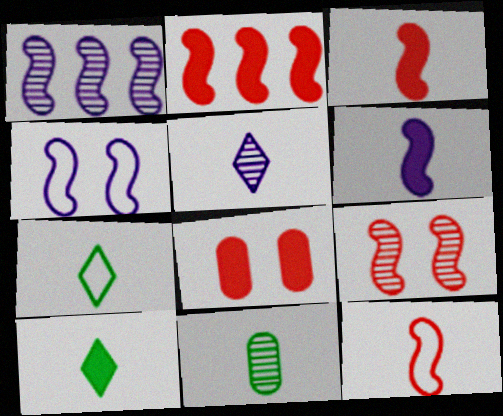[[1, 4, 6], 
[1, 7, 8], 
[2, 9, 12]]